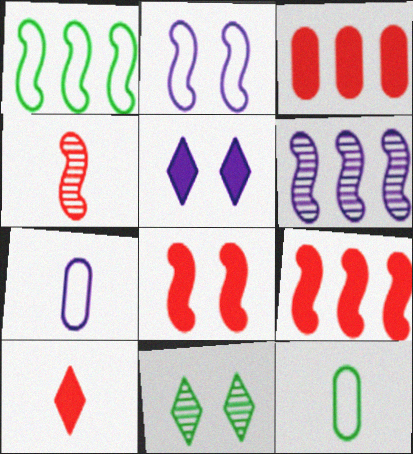[[1, 6, 9], 
[3, 8, 10], 
[5, 6, 7], 
[7, 9, 11]]